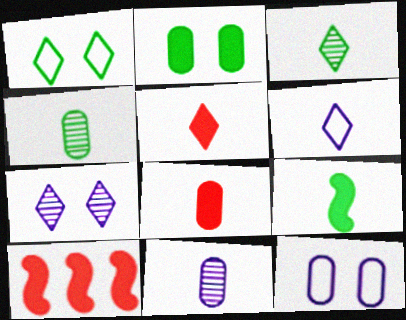[[1, 10, 11], 
[3, 5, 6], 
[3, 10, 12]]